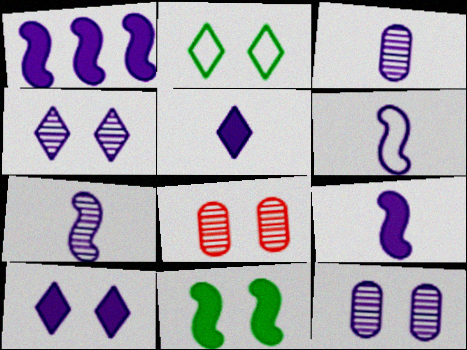[[3, 5, 6], 
[6, 7, 9]]